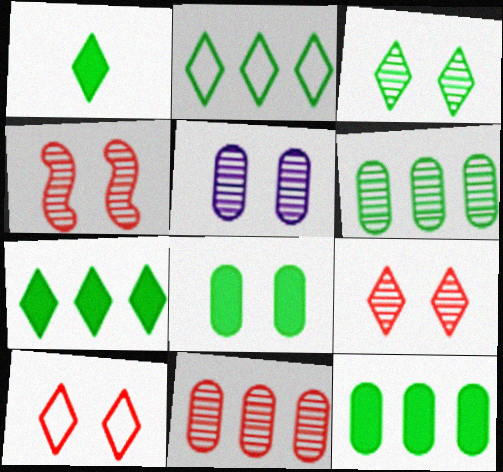[[1, 2, 3], 
[3, 4, 5]]